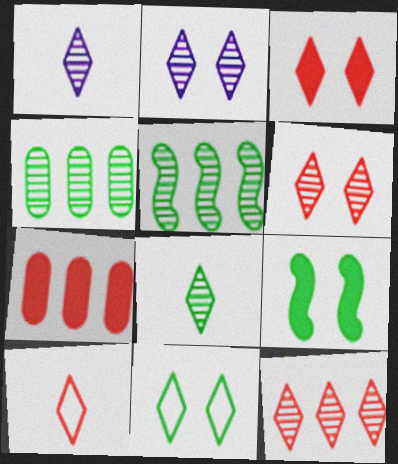[[2, 3, 11], 
[2, 8, 12], 
[3, 10, 12]]